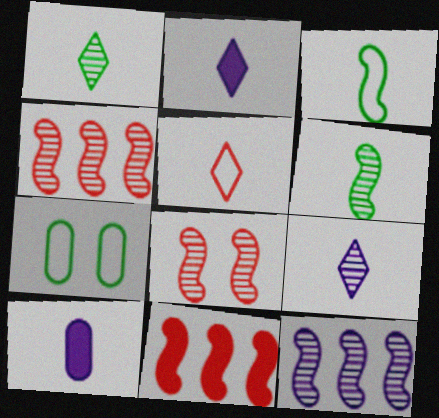[[1, 2, 5], 
[2, 4, 7], 
[5, 6, 10], 
[6, 8, 12], 
[7, 9, 11]]